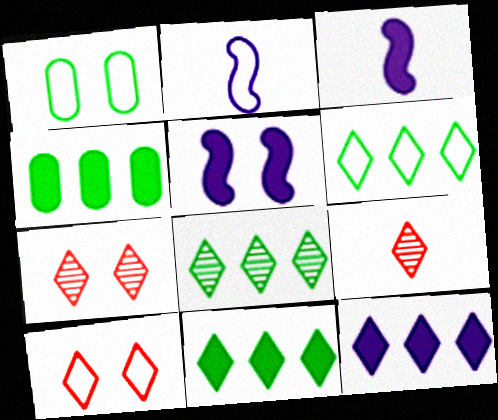[[1, 5, 7], 
[2, 4, 7], 
[6, 8, 11]]